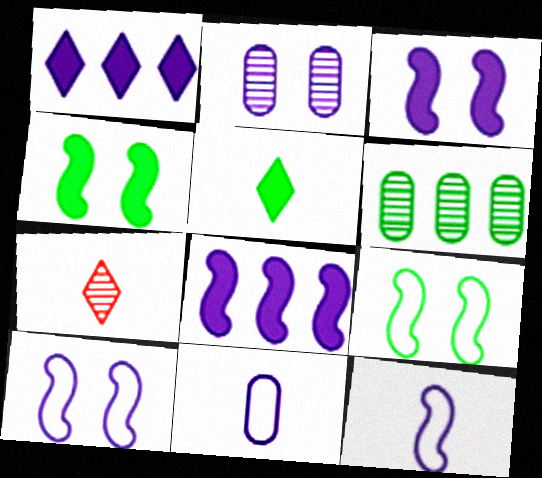[[1, 2, 12], 
[5, 6, 9]]